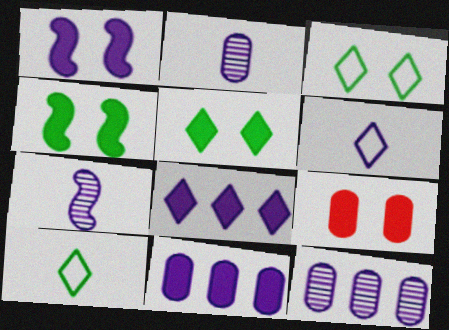[[1, 5, 9], 
[1, 6, 12]]